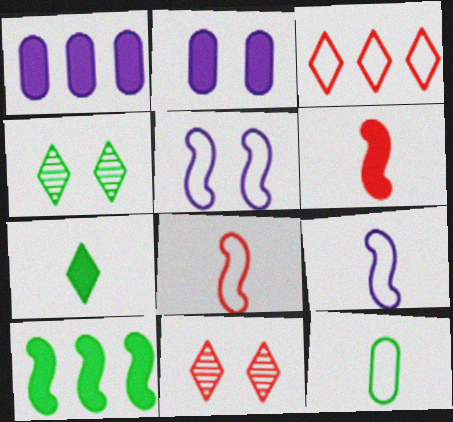[[1, 4, 8], 
[3, 5, 12], 
[4, 10, 12]]